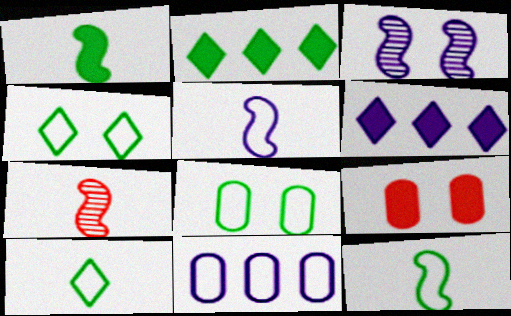[[1, 5, 7], 
[1, 6, 9], 
[3, 4, 9], 
[6, 7, 8]]